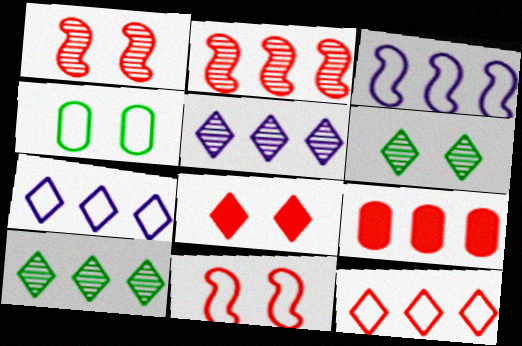[[2, 9, 12], 
[3, 9, 10]]